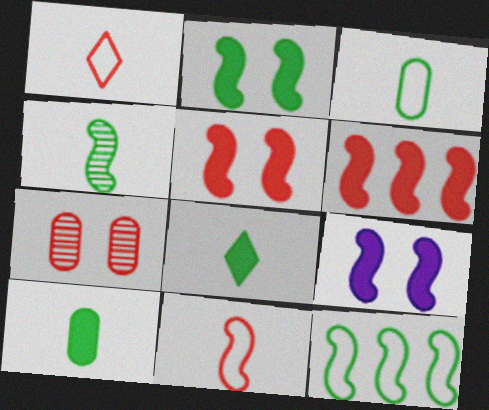[[1, 6, 7], 
[2, 4, 12], 
[2, 5, 9], 
[3, 4, 8]]